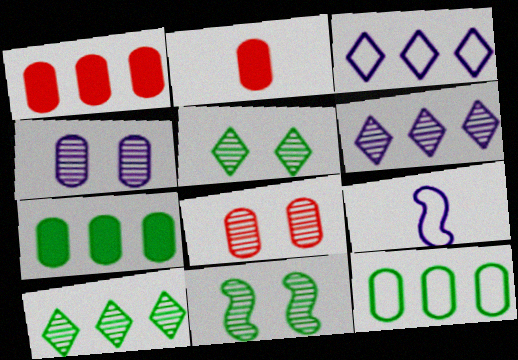[[1, 5, 9], 
[2, 3, 11], 
[2, 4, 12]]